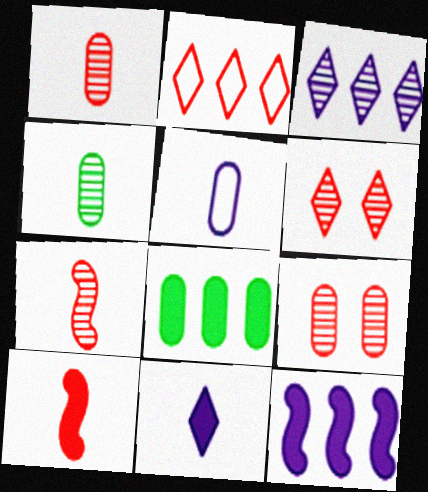[[2, 9, 10], 
[5, 8, 9]]